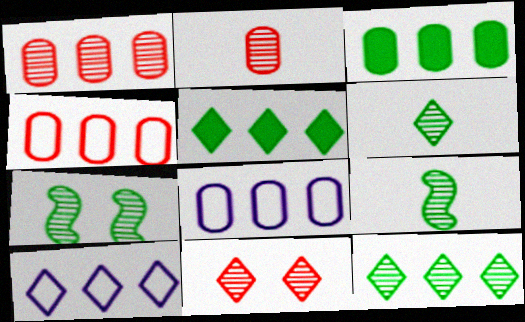[[1, 3, 8]]